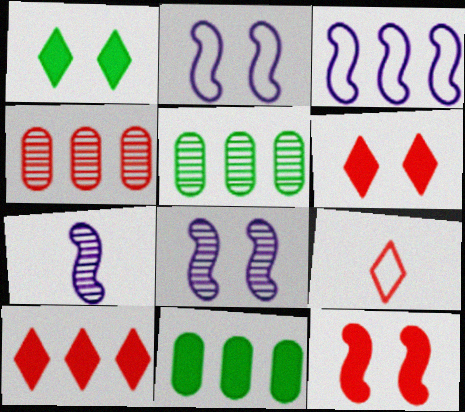[[3, 5, 10], 
[4, 9, 12], 
[8, 9, 11]]